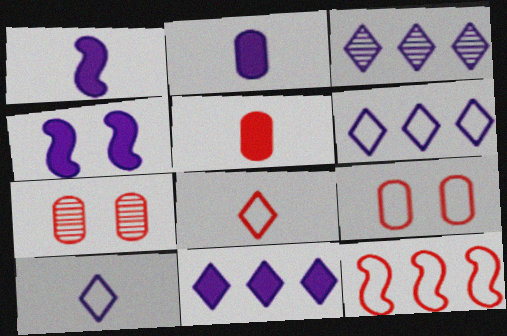[[2, 4, 11], 
[3, 6, 11], 
[8, 9, 12]]